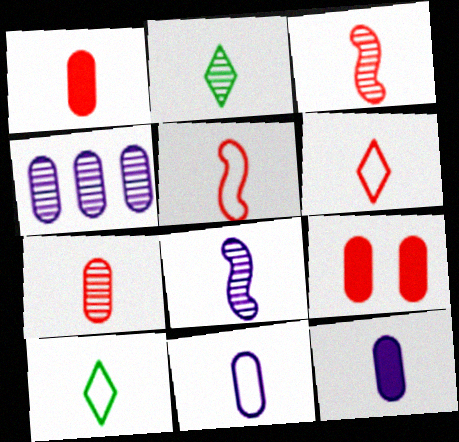[[1, 3, 6], 
[1, 8, 10], 
[2, 5, 12], 
[2, 7, 8], 
[3, 10, 12], 
[5, 10, 11]]